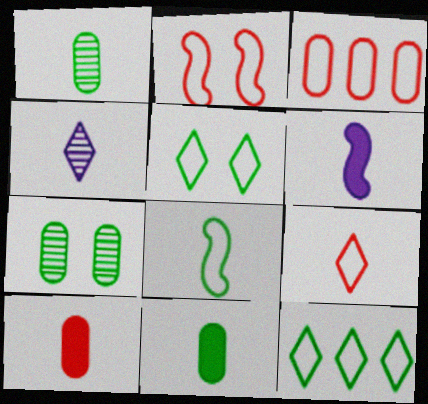[[1, 6, 9], 
[2, 3, 9], 
[4, 8, 10]]